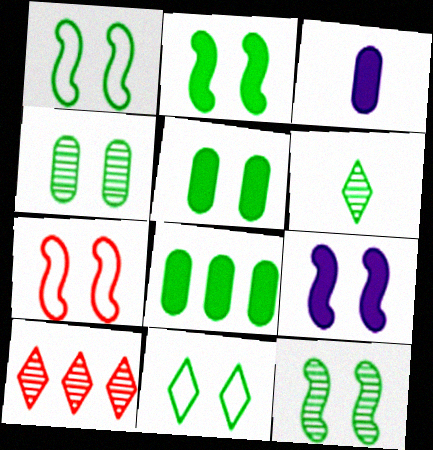[[1, 2, 12], 
[1, 3, 10], 
[1, 6, 8], 
[2, 4, 11], 
[5, 11, 12], 
[7, 9, 12]]